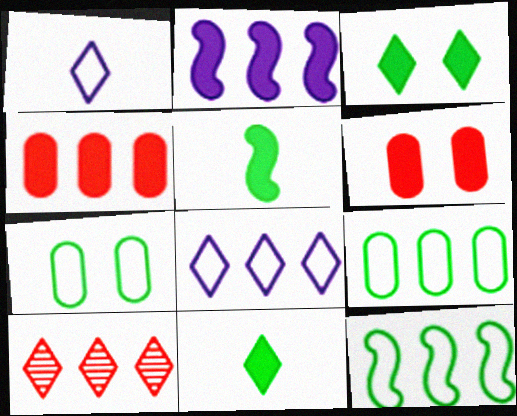[[1, 3, 10], 
[2, 6, 11], 
[2, 9, 10]]